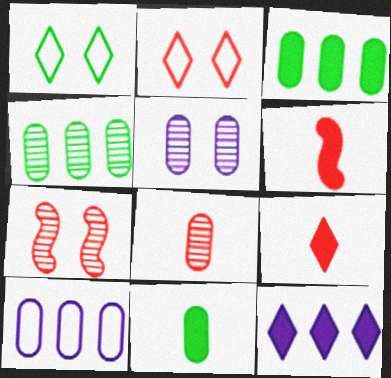[[4, 5, 8]]